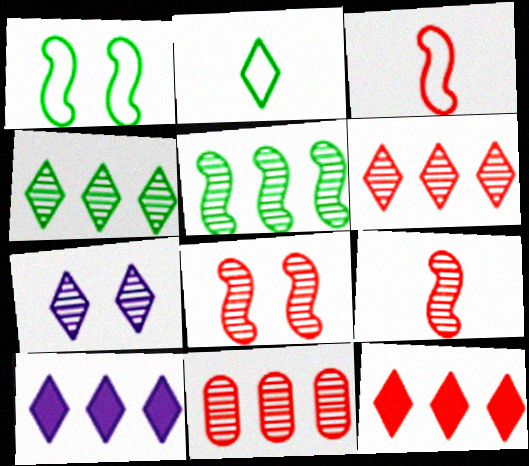[[2, 7, 12]]